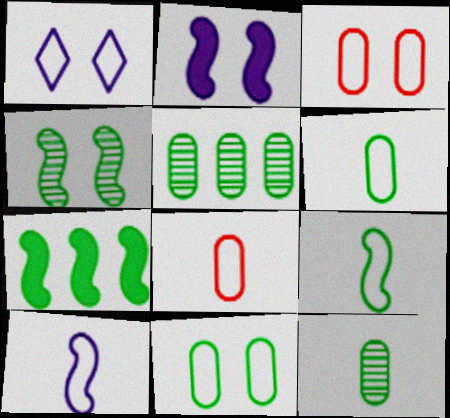[[4, 7, 9]]